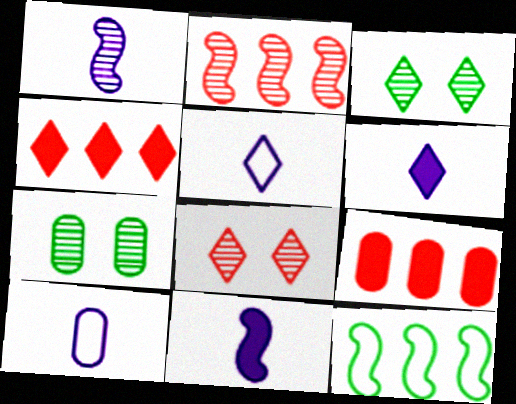[[1, 6, 10], 
[3, 4, 5], 
[7, 9, 10]]